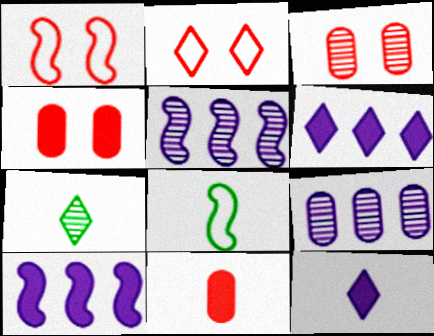[[2, 6, 7], 
[3, 5, 7], 
[3, 6, 8]]